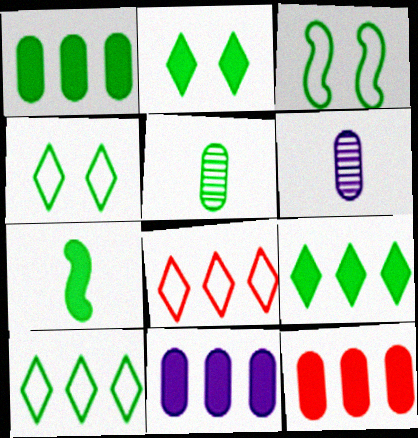[[1, 2, 7], 
[1, 11, 12], 
[3, 5, 9]]